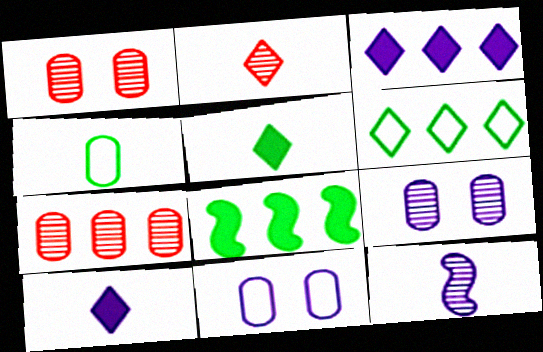[[2, 8, 11], 
[3, 11, 12]]